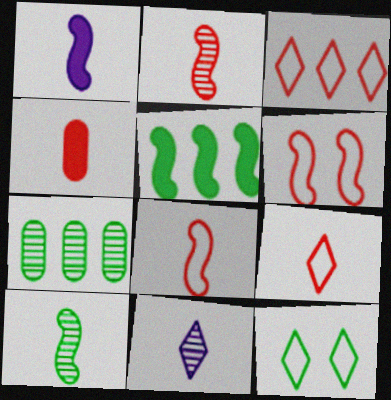[[1, 8, 10], 
[2, 4, 9]]